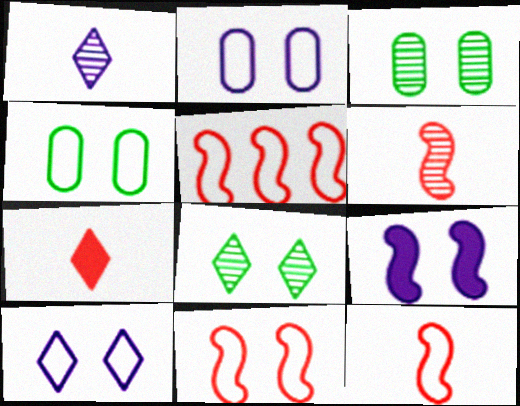[[4, 10, 11], 
[5, 11, 12]]